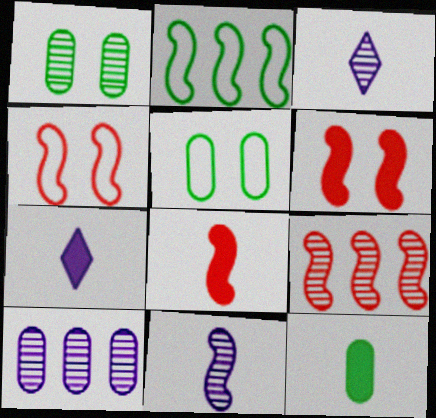[[1, 3, 9], 
[2, 6, 11], 
[4, 8, 9], 
[5, 7, 9], 
[7, 8, 12]]